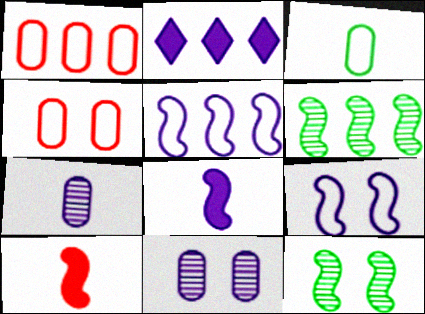[[1, 2, 6], 
[2, 7, 9], 
[5, 10, 12], 
[6, 9, 10]]